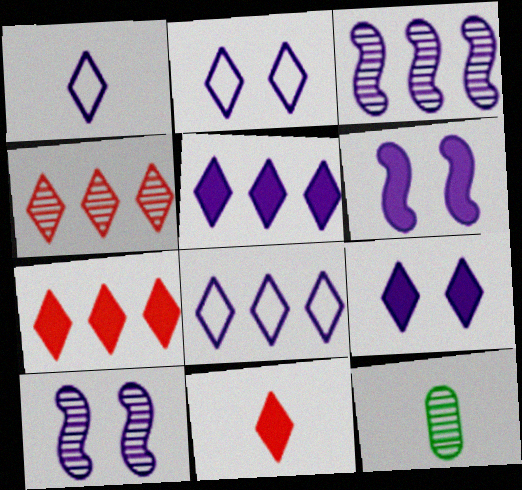[[1, 2, 8], 
[4, 10, 12]]